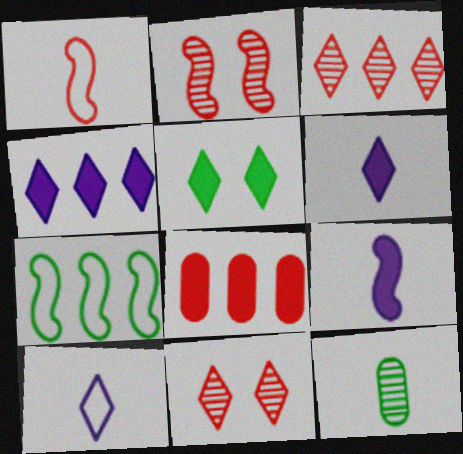[[1, 6, 12], 
[1, 8, 11], 
[2, 7, 9], 
[3, 5, 10], 
[5, 7, 12], 
[5, 8, 9]]